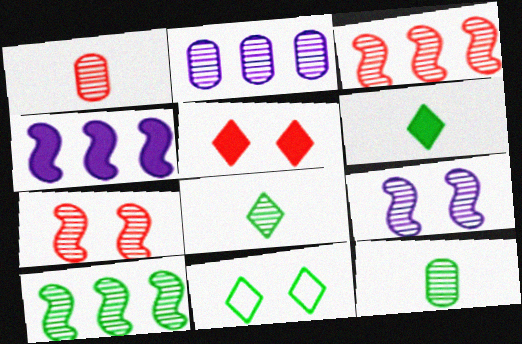[[1, 4, 11], 
[2, 7, 8]]